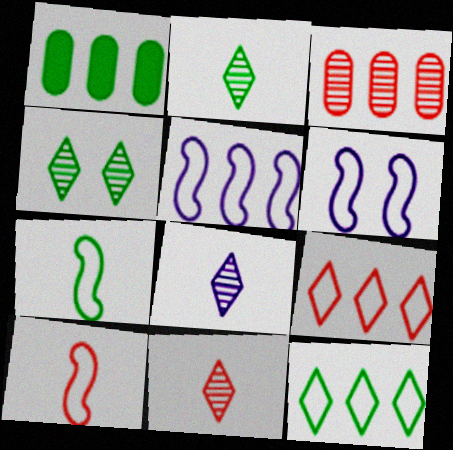[[1, 4, 7], 
[1, 6, 11], 
[2, 8, 11]]